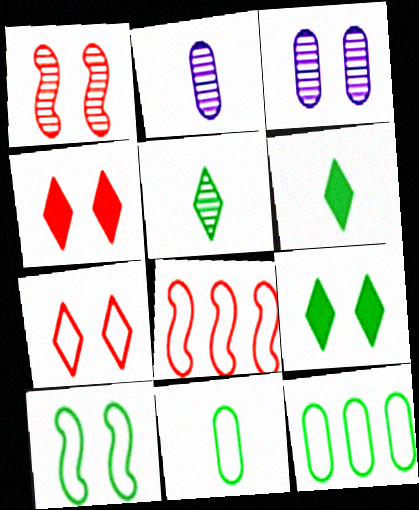[[2, 8, 9], 
[3, 4, 10], 
[3, 6, 8]]